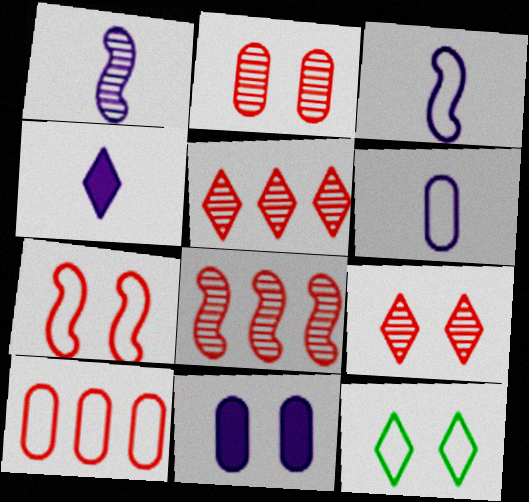[[1, 4, 6], 
[3, 10, 12], 
[4, 5, 12]]